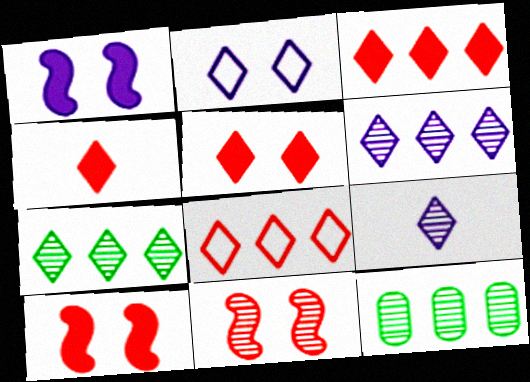[[2, 4, 7], 
[3, 4, 5], 
[9, 11, 12]]